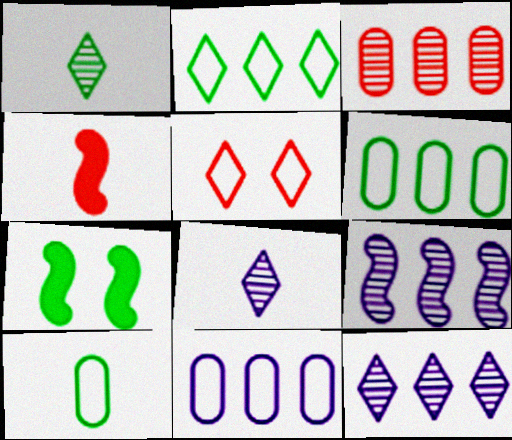[[1, 6, 7], 
[3, 4, 5], 
[4, 8, 10]]